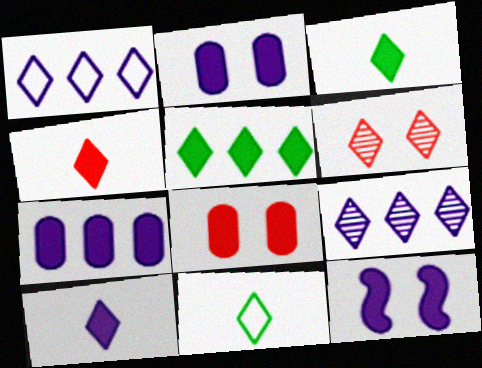[[1, 3, 6], 
[3, 4, 10], 
[7, 10, 12]]